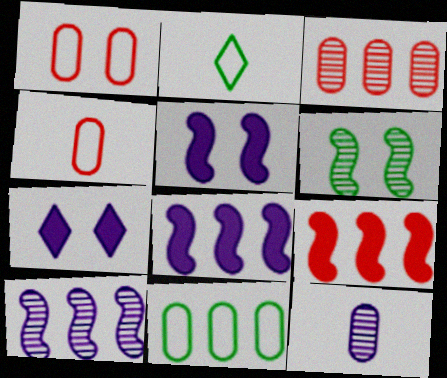[[1, 6, 7], 
[2, 3, 5]]